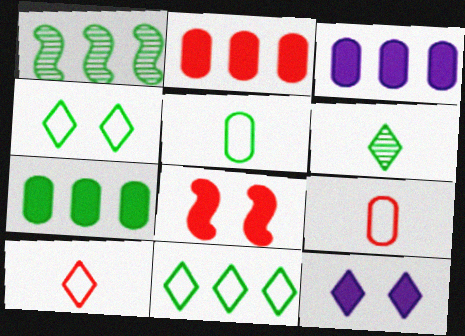[[1, 7, 11], 
[1, 9, 12], 
[2, 3, 7]]